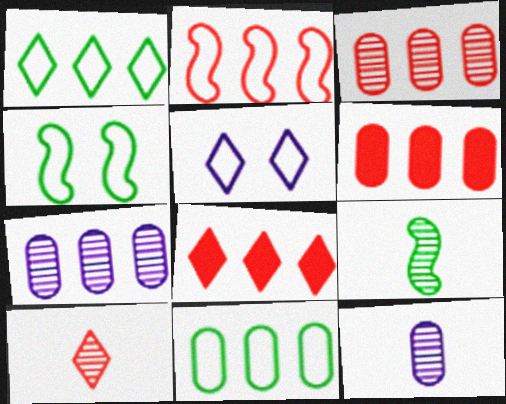[[2, 3, 8], 
[4, 8, 12], 
[5, 6, 9], 
[6, 7, 11], 
[9, 10, 12]]